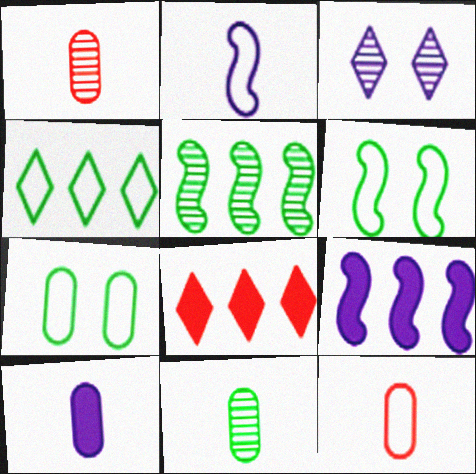[[1, 3, 5], 
[10, 11, 12]]